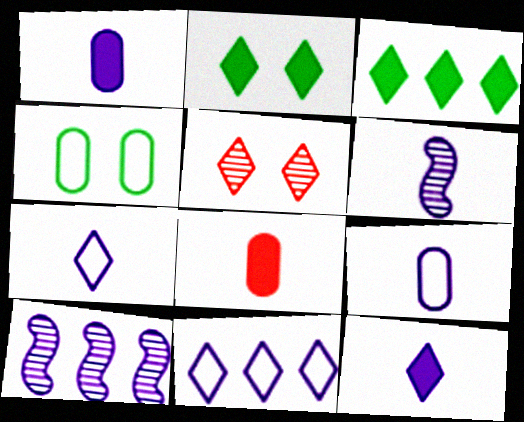[[1, 6, 7], 
[3, 5, 7], 
[6, 9, 12]]